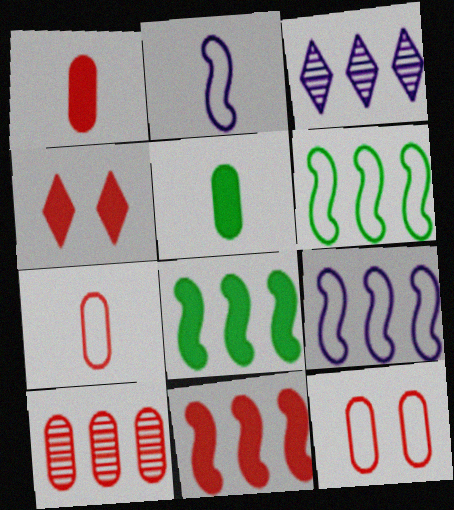[[1, 4, 11], 
[1, 10, 12]]